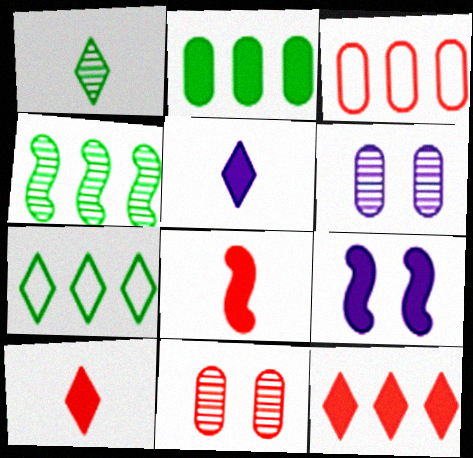[[1, 3, 9], 
[2, 4, 7], 
[2, 9, 10], 
[6, 7, 8]]